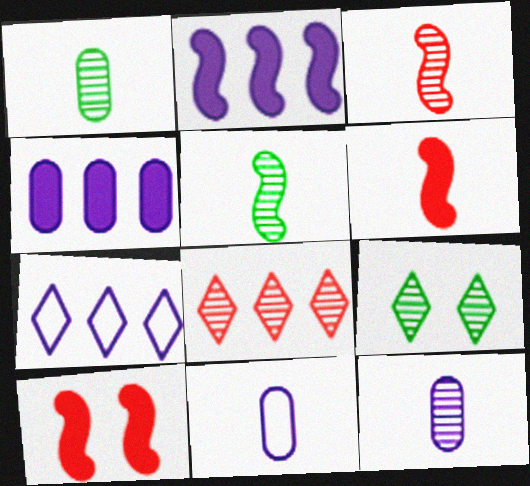[[1, 7, 10]]